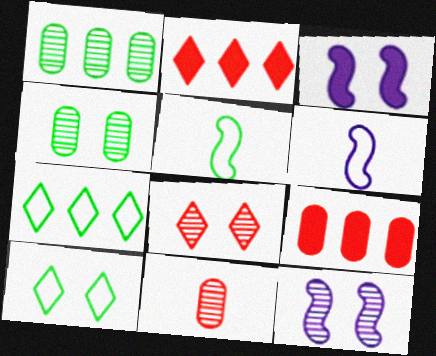[[2, 4, 6], 
[3, 7, 11], 
[4, 8, 12]]